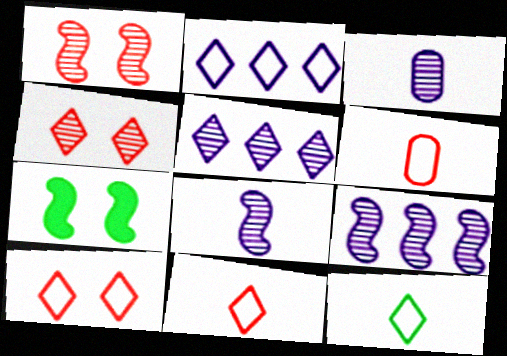[[2, 10, 12], 
[5, 6, 7]]